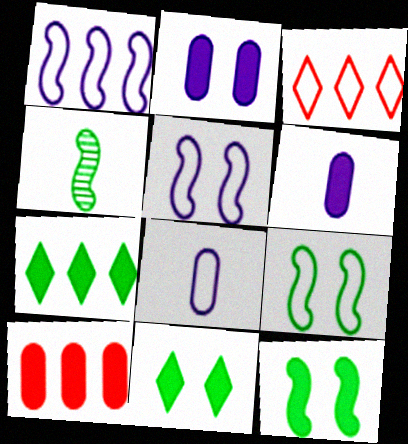[[2, 3, 4], 
[3, 8, 9]]